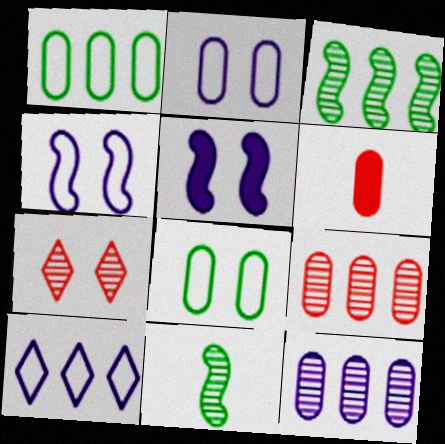[[5, 7, 8], 
[6, 8, 12], 
[7, 11, 12]]